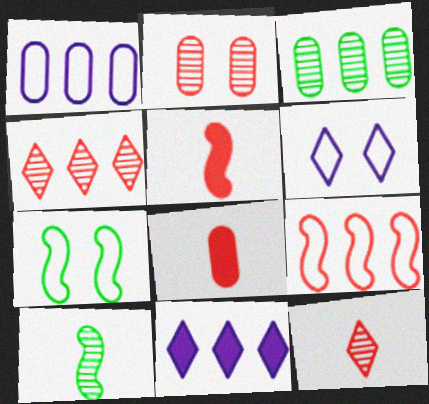[[3, 5, 6], 
[3, 9, 11]]